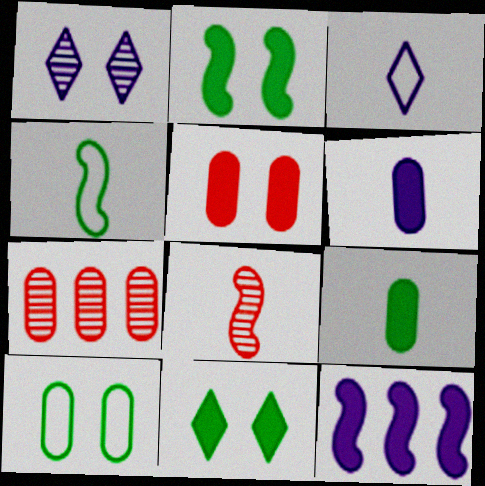[[2, 3, 7], 
[3, 8, 9], 
[6, 7, 10]]